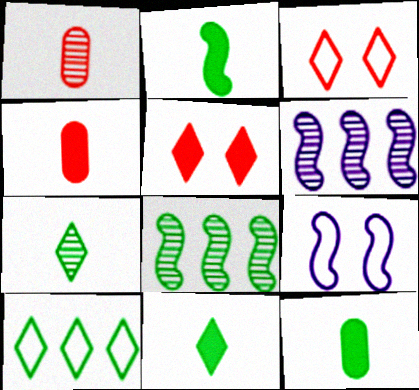[[2, 11, 12], 
[3, 6, 12]]